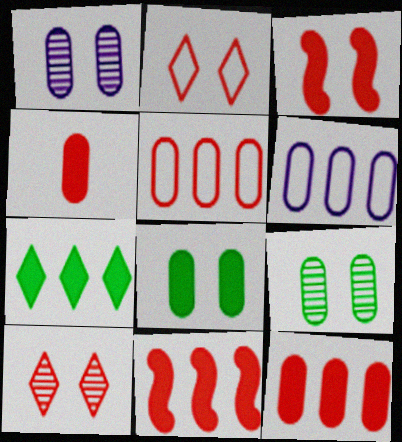[[4, 6, 9]]